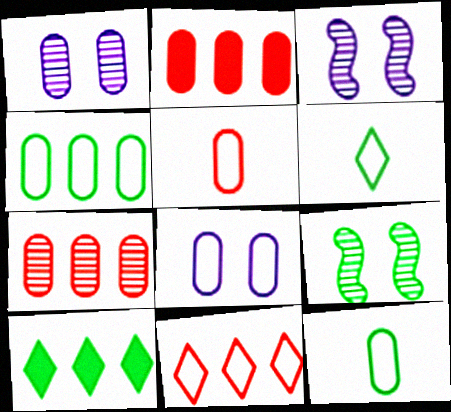[[1, 2, 12], 
[2, 3, 6], 
[3, 5, 10], 
[4, 5, 8], 
[9, 10, 12]]